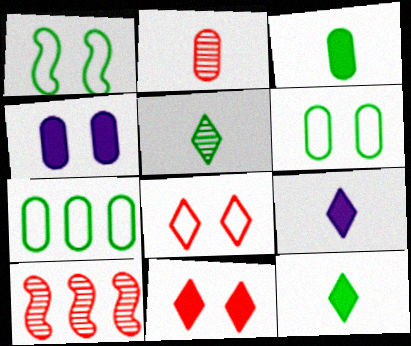[[2, 4, 7], 
[6, 9, 10]]